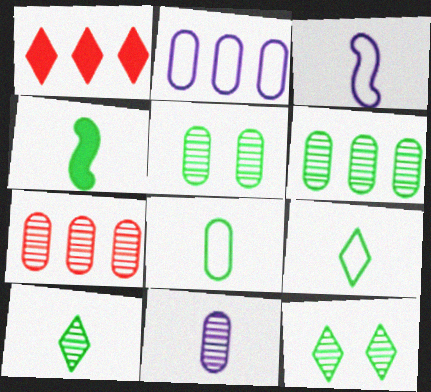[[1, 3, 5], 
[4, 8, 10], 
[5, 7, 11]]